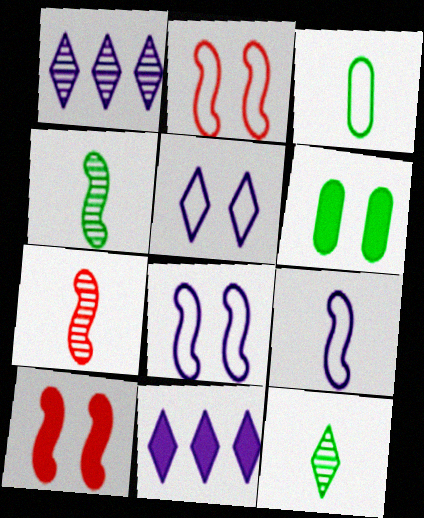[[1, 3, 10]]